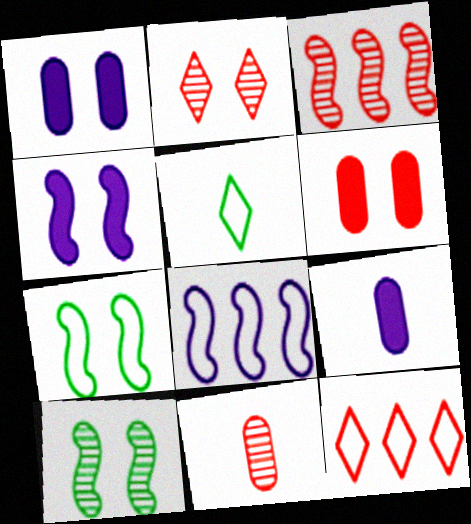[[1, 2, 7], 
[1, 3, 5], 
[2, 3, 11], 
[9, 10, 12]]